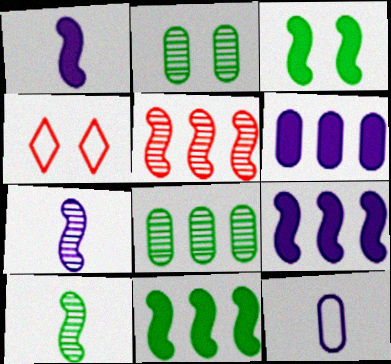[[1, 4, 8], 
[4, 6, 10]]